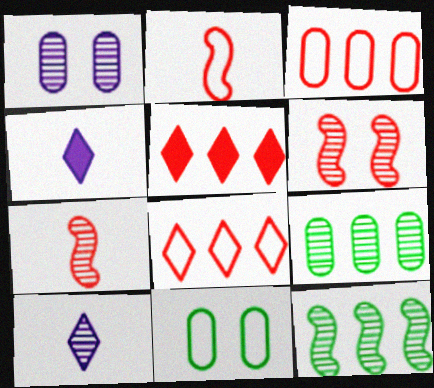[[6, 9, 10]]